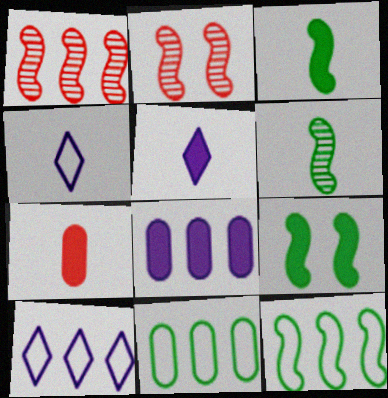[[2, 5, 11], 
[3, 5, 7], 
[4, 6, 7], 
[6, 9, 12]]